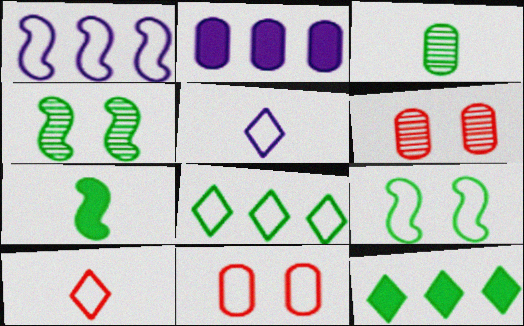[[2, 3, 11], 
[2, 4, 10], 
[3, 9, 12]]